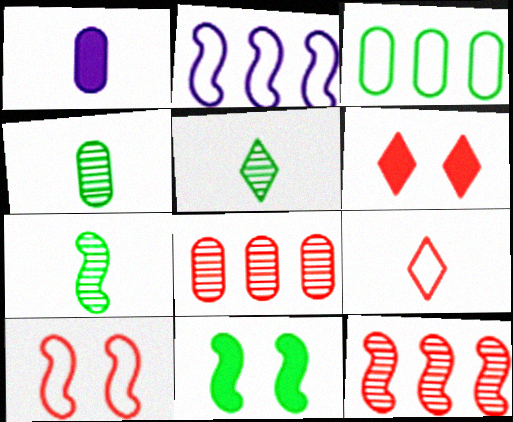[[1, 7, 9], 
[2, 4, 6], 
[3, 5, 11], 
[4, 5, 7]]